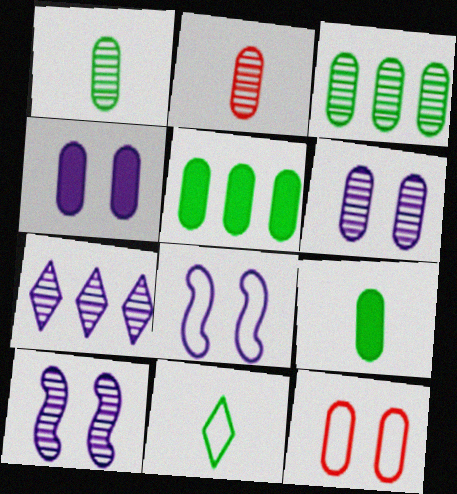[[2, 3, 6]]